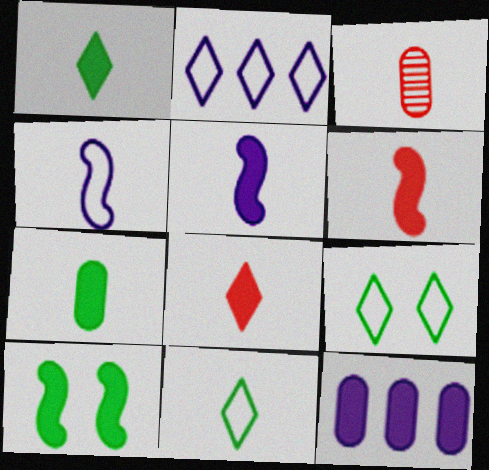[[1, 3, 4], 
[2, 3, 10], 
[3, 5, 11], 
[5, 7, 8], 
[8, 10, 12]]